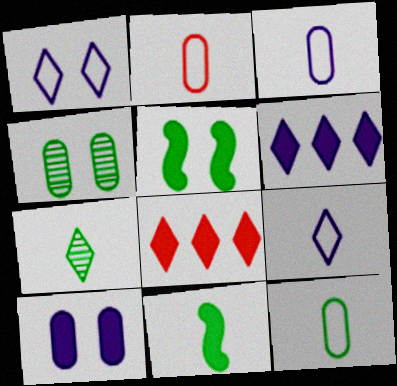[[1, 7, 8], 
[2, 3, 12], 
[7, 11, 12], 
[8, 10, 11]]